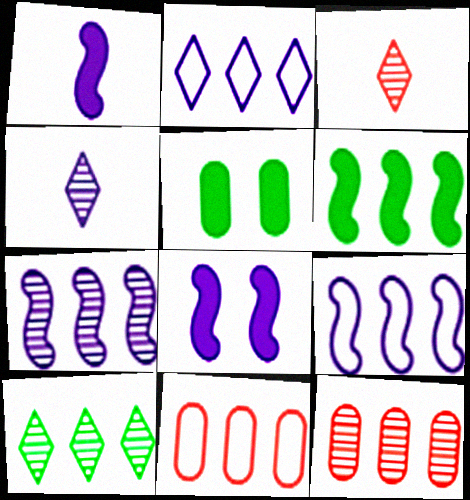[[2, 6, 12], 
[3, 5, 9], 
[7, 10, 12]]